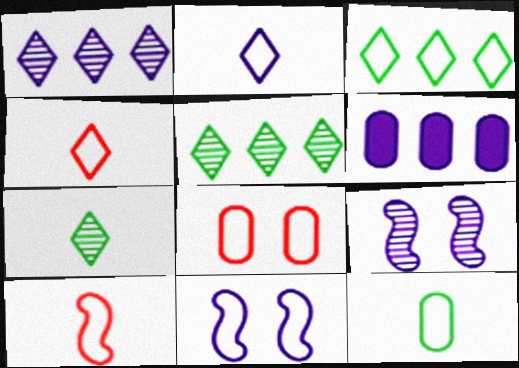[[2, 6, 9], 
[2, 10, 12]]